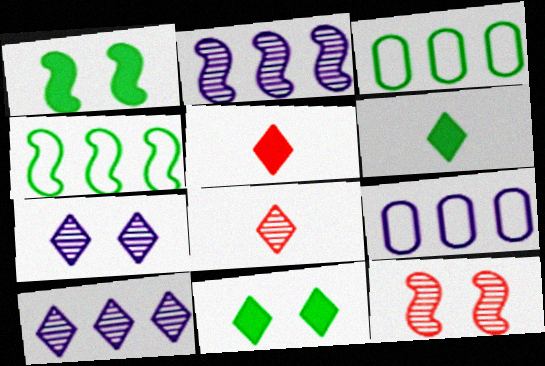[[1, 8, 9], 
[6, 9, 12]]